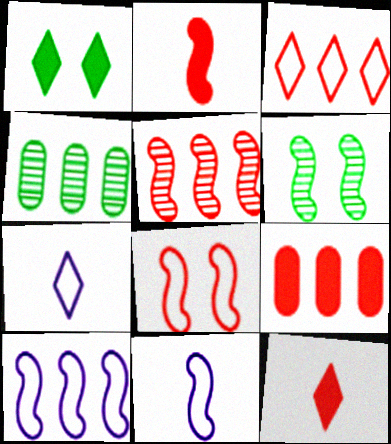[[2, 5, 8], 
[2, 6, 10], 
[3, 5, 9], 
[6, 7, 9]]